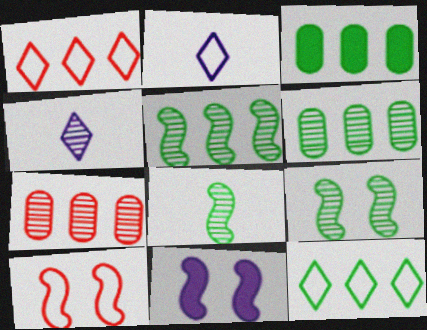[[3, 4, 10], 
[3, 5, 12], 
[4, 7, 9], 
[5, 8, 9], 
[9, 10, 11]]